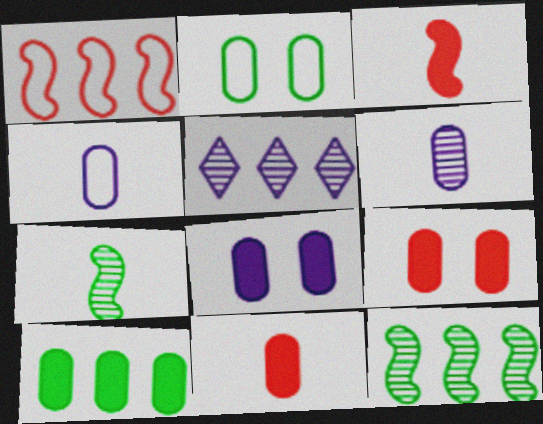[[1, 5, 10], 
[2, 3, 5], 
[8, 10, 11]]